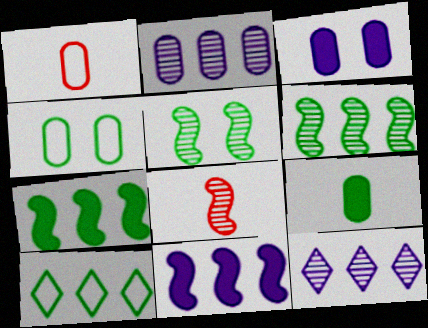[[3, 8, 10], 
[5, 9, 10]]